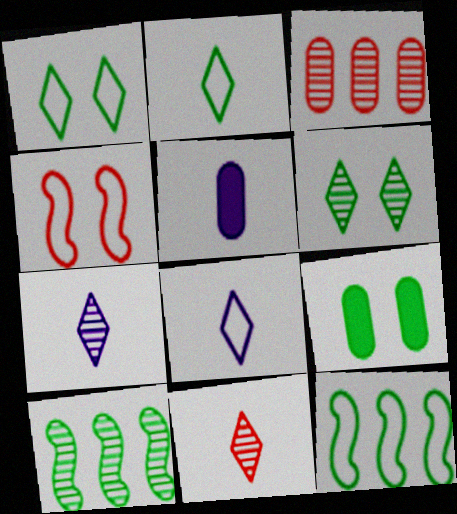[[2, 9, 10]]